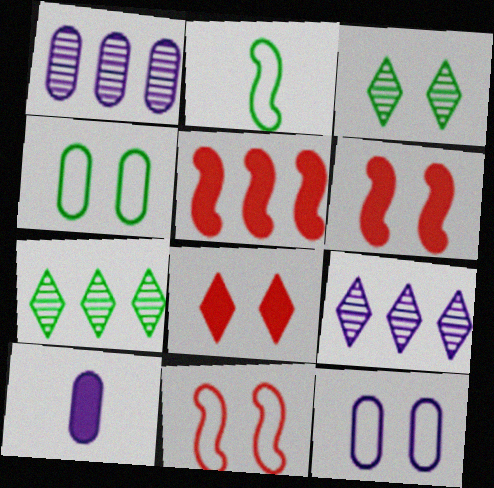[[1, 2, 8], 
[1, 10, 12], 
[3, 6, 12], 
[7, 10, 11]]